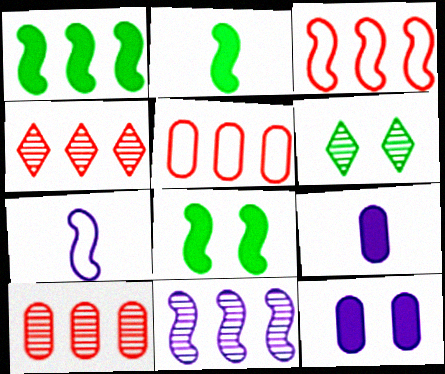[[1, 2, 8], 
[1, 3, 11], 
[3, 6, 9]]